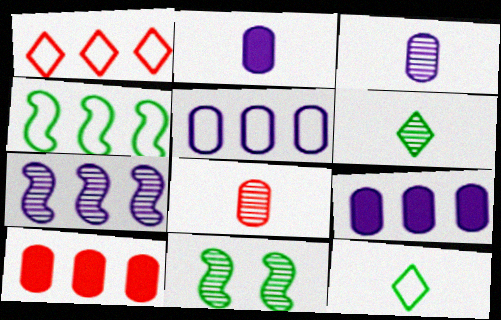[[1, 2, 11], 
[1, 4, 5]]